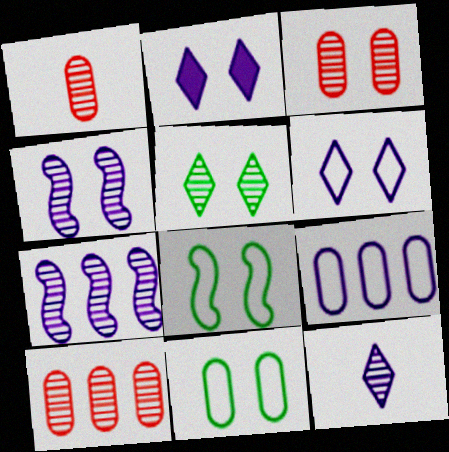[[1, 3, 10], 
[1, 5, 7], 
[2, 3, 8], 
[3, 4, 5]]